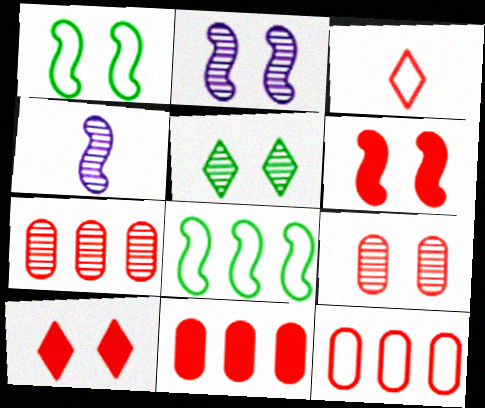[[1, 2, 6], 
[2, 5, 9], 
[3, 6, 7], 
[4, 5, 7], 
[4, 6, 8], 
[7, 11, 12]]